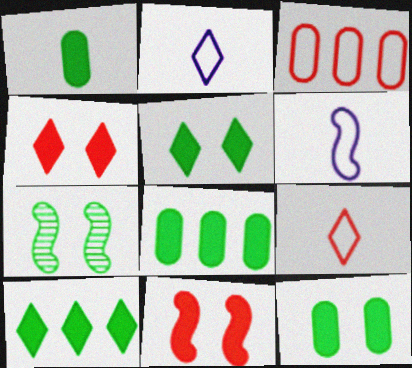[[1, 8, 12]]